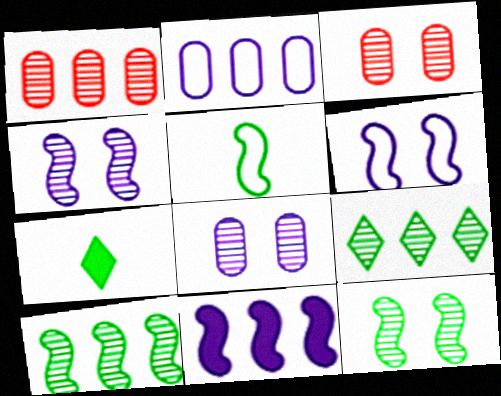[[1, 6, 7]]